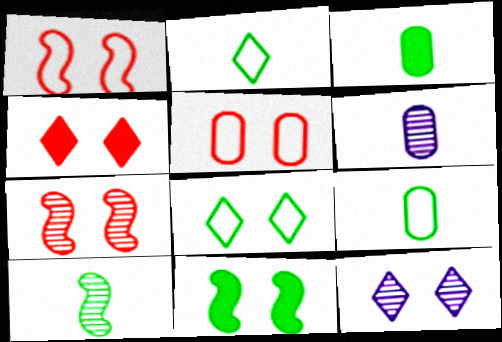[[2, 3, 10], 
[4, 5, 7], 
[4, 8, 12], 
[5, 11, 12]]